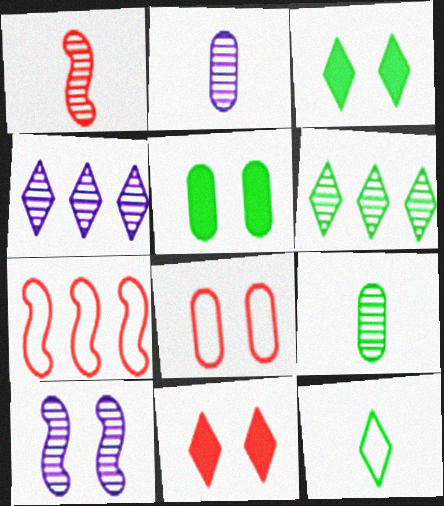[[2, 3, 7], 
[2, 4, 10], 
[3, 6, 12], 
[3, 8, 10], 
[4, 11, 12]]